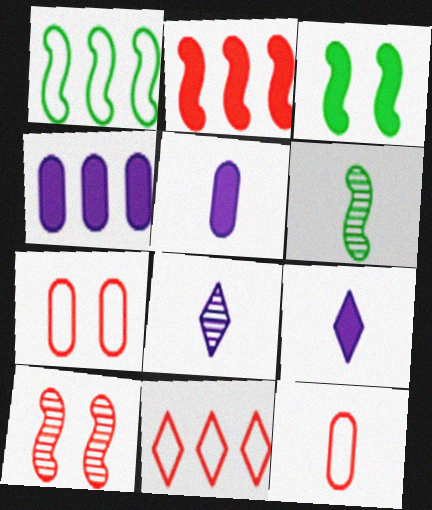[[1, 3, 6], 
[6, 9, 12]]